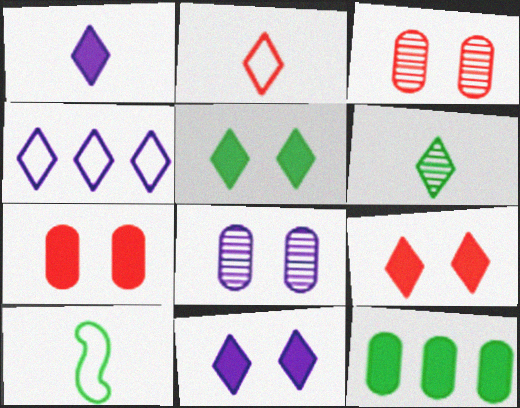[[1, 2, 6], 
[4, 6, 9], 
[5, 9, 11]]